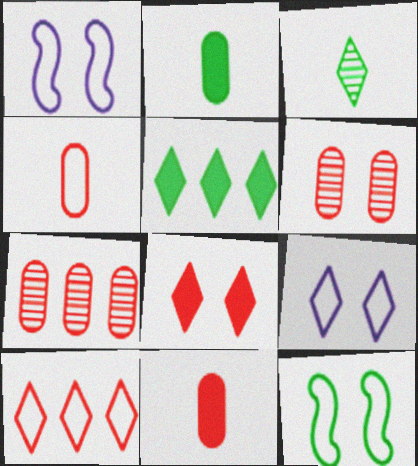[]